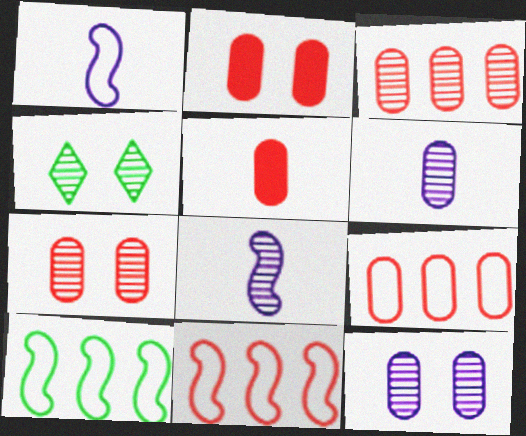[[3, 4, 8], 
[5, 7, 9]]